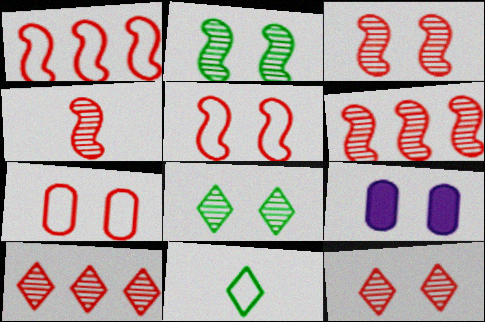[[3, 4, 6], 
[5, 8, 9], 
[6, 9, 11]]